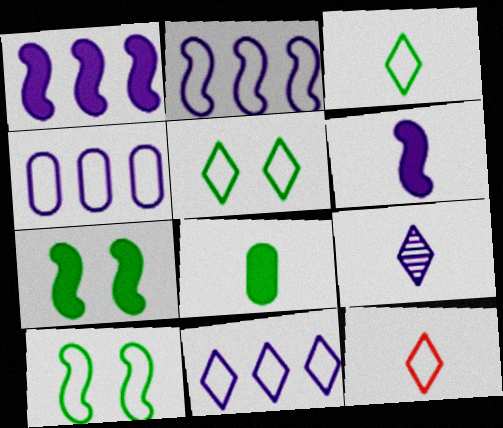[[2, 4, 11], 
[4, 10, 12], 
[5, 11, 12]]